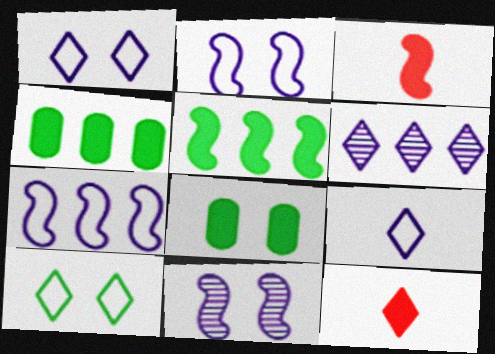[[6, 10, 12]]